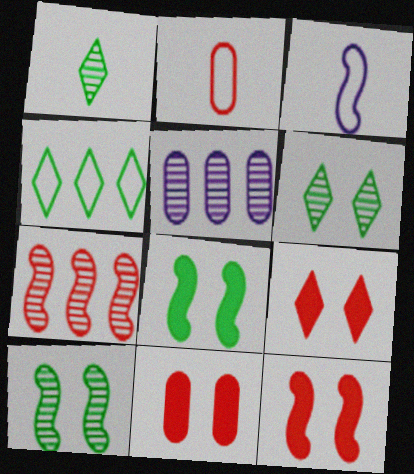[[2, 7, 9], 
[3, 7, 8], 
[9, 11, 12]]